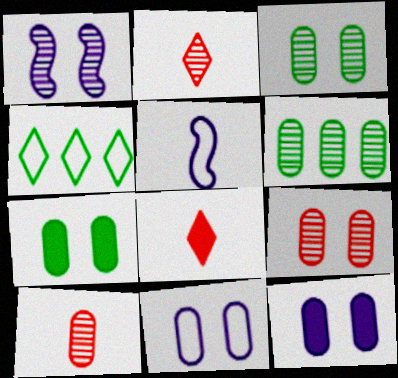[[1, 2, 6], 
[7, 9, 11]]